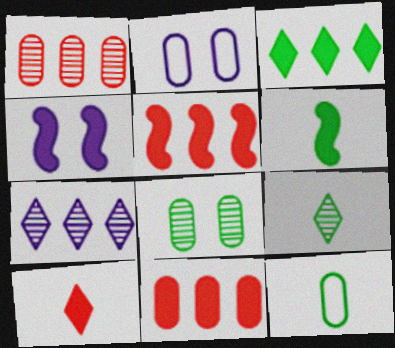[[2, 5, 9], 
[4, 5, 6], 
[6, 9, 12]]